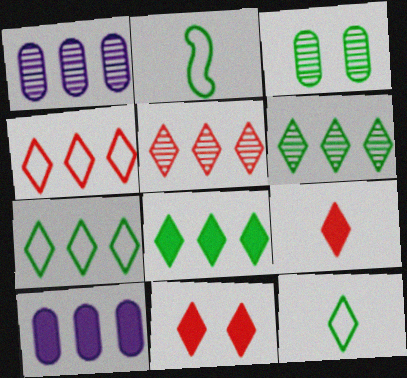[[1, 2, 11], 
[2, 3, 8], 
[6, 7, 8]]